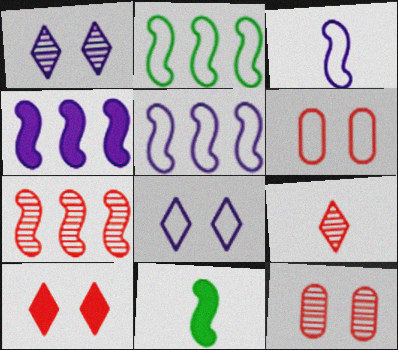[[2, 4, 7], 
[7, 9, 12]]